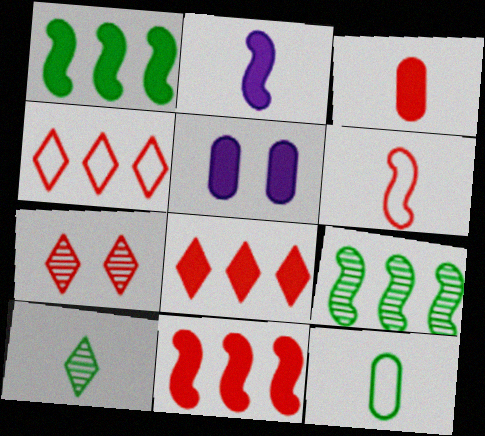[]